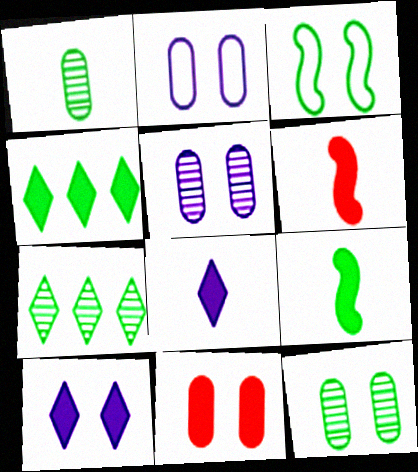[[1, 3, 4], 
[2, 6, 7], 
[2, 11, 12]]